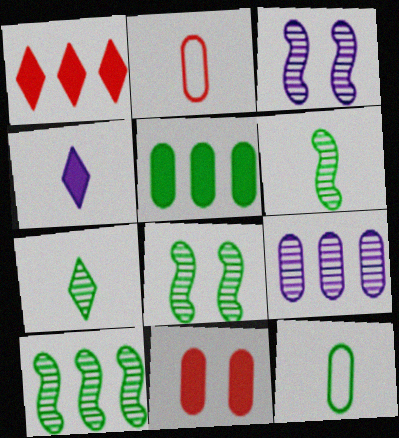[[1, 3, 12], 
[2, 4, 6], 
[6, 8, 10], 
[9, 11, 12]]